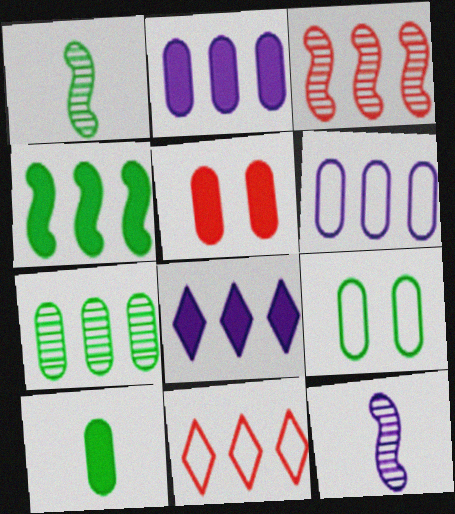[[2, 5, 10], 
[7, 9, 10]]